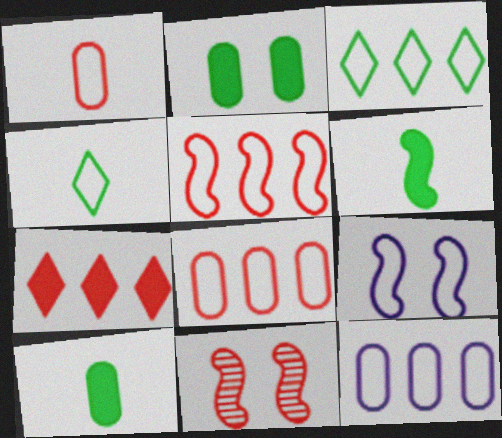[[1, 3, 9], 
[1, 7, 11], 
[3, 5, 12], 
[4, 8, 9]]